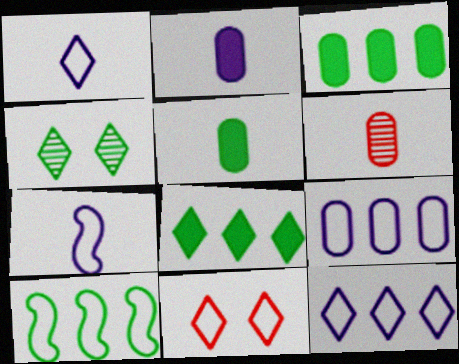[[4, 5, 10]]